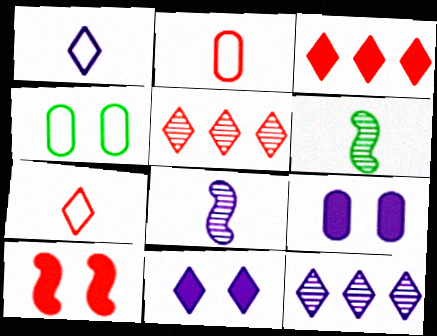[[1, 11, 12], 
[2, 5, 10], 
[3, 4, 8]]